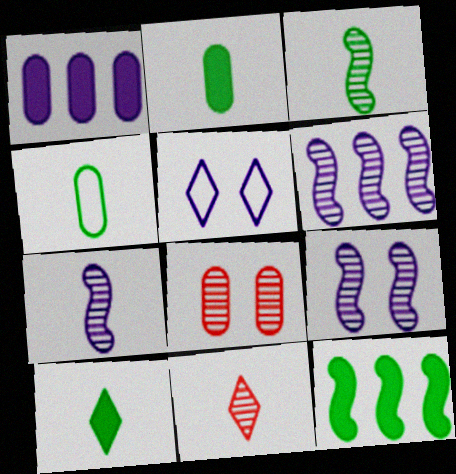[[1, 4, 8], 
[1, 5, 7], 
[3, 4, 10], 
[6, 7, 9]]